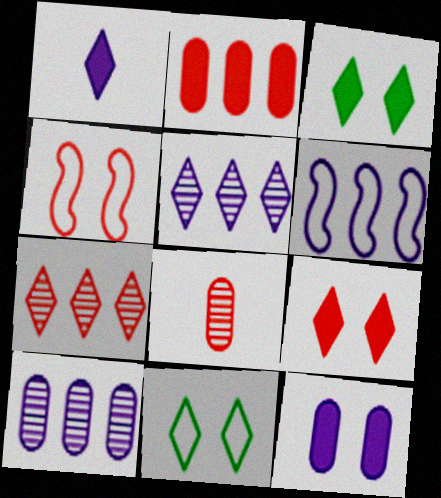[[1, 7, 11], 
[3, 6, 8]]